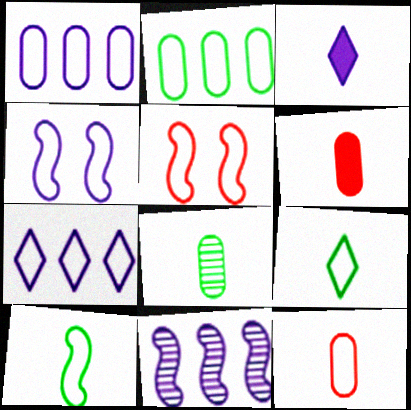[[1, 5, 9]]